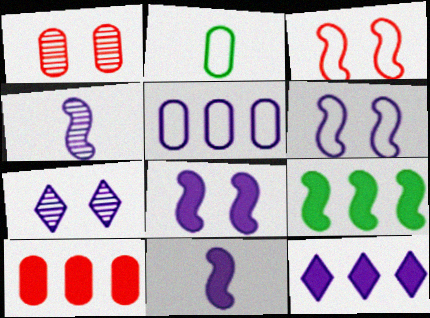[[3, 4, 9], 
[5, 7, 11], 
[9, 10, 12]]